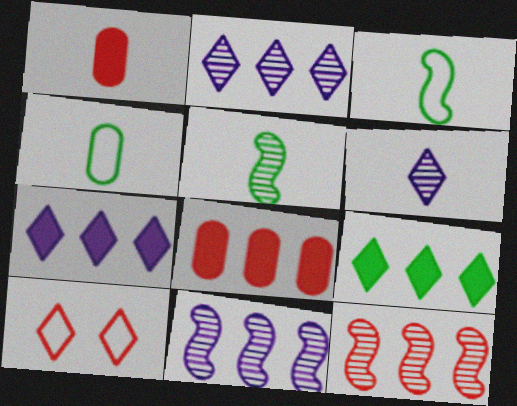[[1, 3, 6], 
[1, 10, 12], 
[6, 9, 10]]